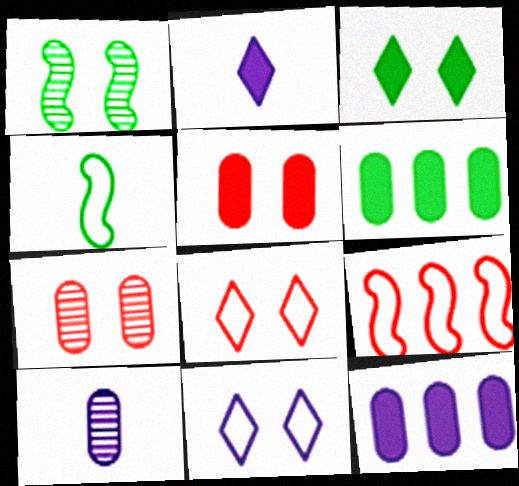[[1, 5, 11], 
[3, 9, 10]]